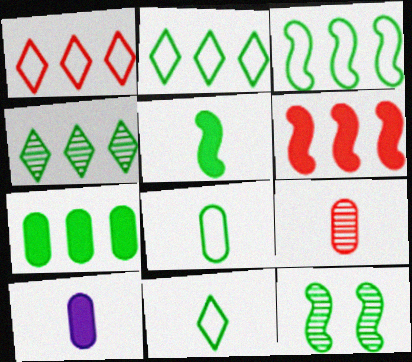[[1, 10, 12], 
[3, 4, 7], 
[3, 5, 12], 
[7, 11, 12], 
[8, 9, 10]]